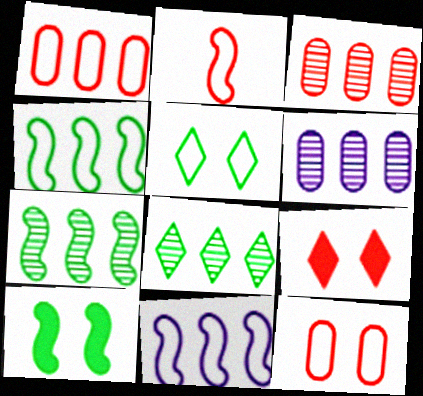[[2, 3, 9]]